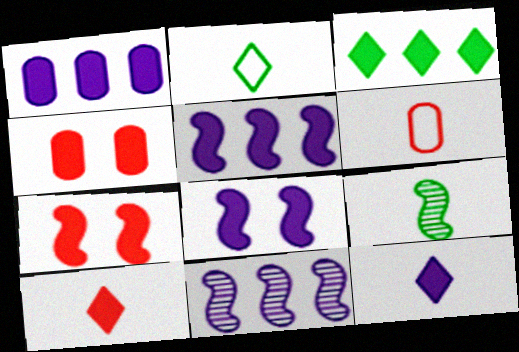[[1, 8, 12], 
[2, 4, 11], 
[6, 9, 12]]